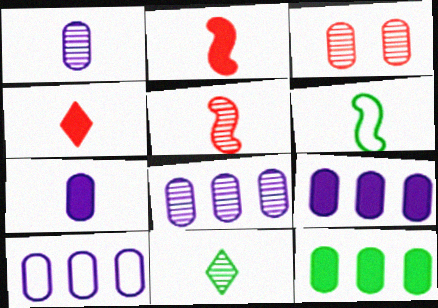[[1, 4, 6], 
[1, 5, 11], 
[8, 9, 10]]